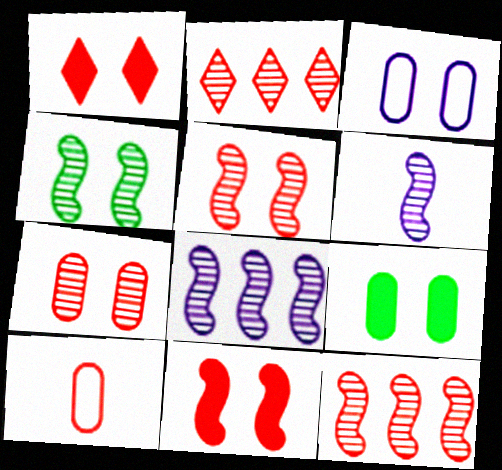[[1, 3, 4], 
[1, 10, 12], 
[2, 10, 11], 
[3, 7, 9], 
[4, 6, 12]]